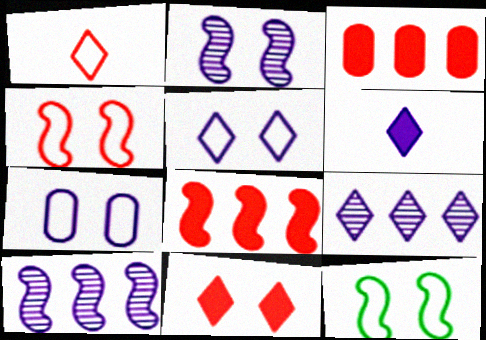[[5, 6, 9], 
[6, 7, 10]]